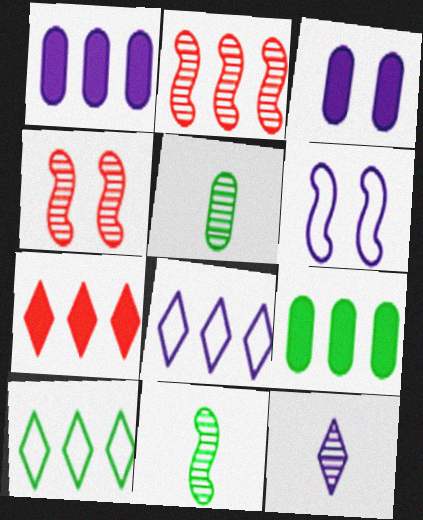[[1, 2, 10], 
[1, 6, 12], 
[2, 8, 9], 
[5, 6, 7]]